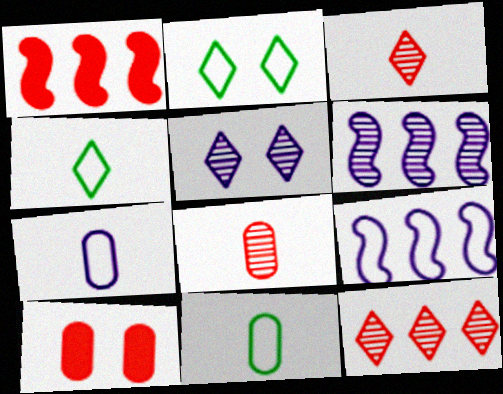[[1, 5, 11], 
[4, 6, 10]]